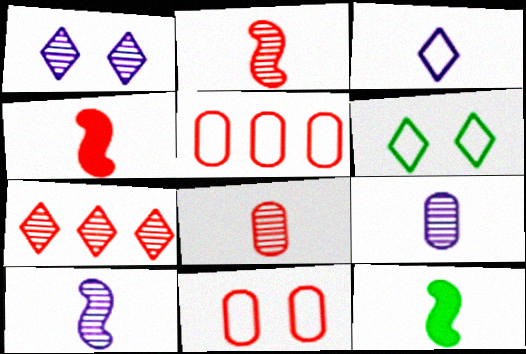[[1, 5, 12], 
[3, 8, 12], 
[4, 7, 11]]